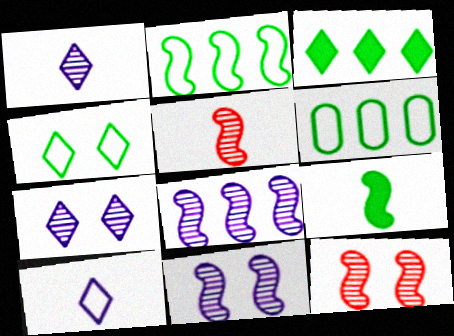[]